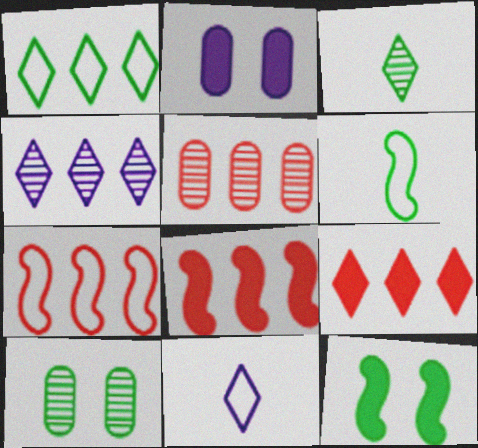[[1, 4, 9], 
[2, 3, 7], 
[5, 7, 9], 
[5, 11, 12], 
[8, 10, 11]]